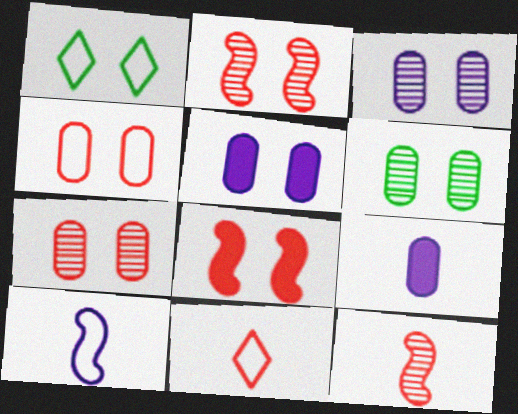[[1, 2, 5], 
[1, 3, 8], 
[3, 6, 7], 
[4, 5, 6]]